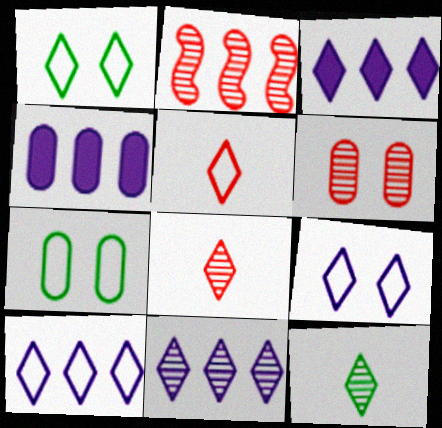[[1, 3, 8], 
[1, 5, 10], 
[2, 6, 8], 
[3, 10, 11]]